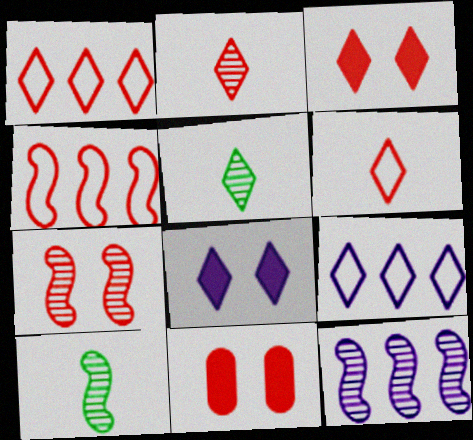[[1, 2, 3], 
[1, 5, 8], 
[2, 4, 11], 
[3, 5, 9], 
[7, 10, 12], 
[9, 10, 11]]